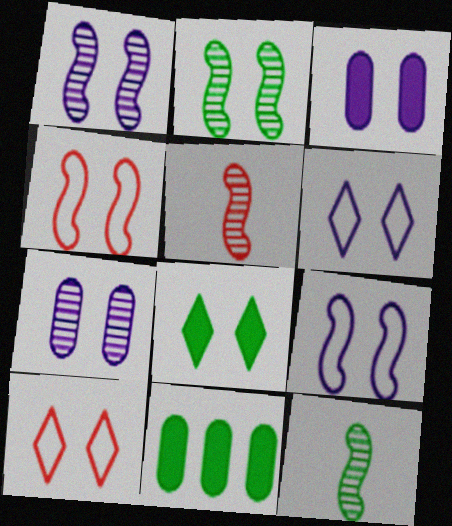[[1, 3, 6], 
[2, 3, 10], 
[4, 7, 8], 
[5, 6, 11]]